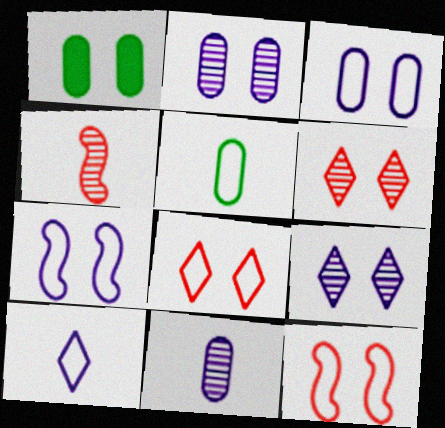[[1, 6, 7], 
[1, 9, 12]]